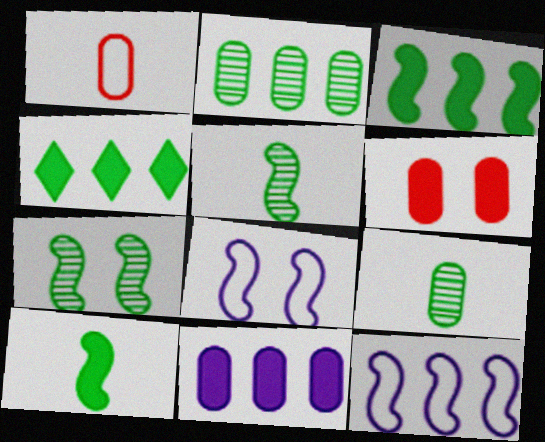[]